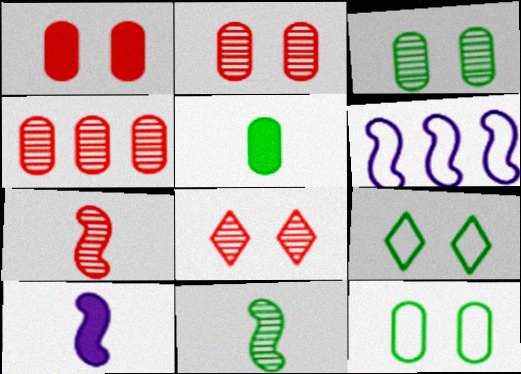[[4, 7, 8], 
[4, 9, 10], 
[5, 6, 8]]